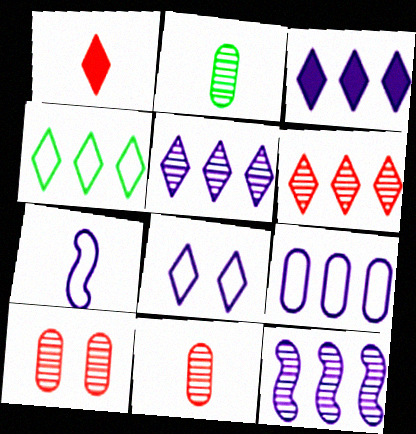[[1, 2, 7], 
[3, 4, 6], 
[3, 9, 12], 
[7, 8, 9]]